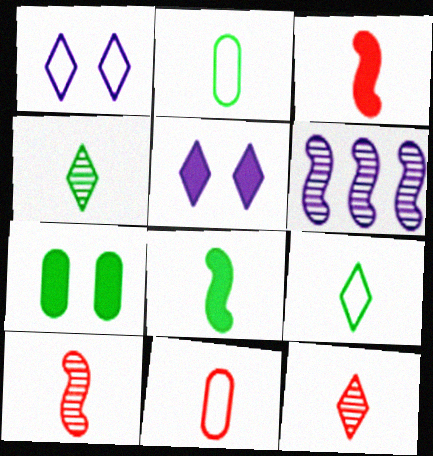[[2, 4, 8], 
[3, 11, 12]]